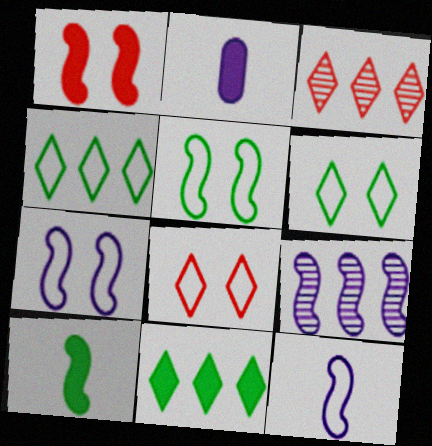[[1, 2, 11], 
[2, 3, 5]]